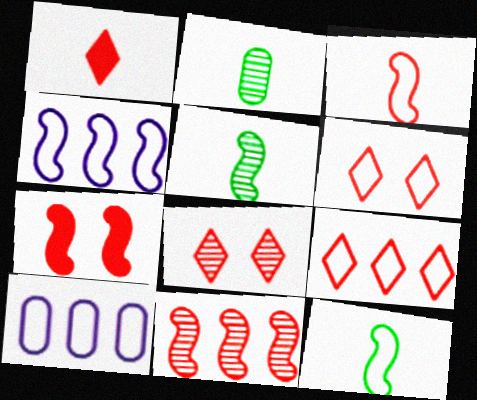[[1, 8, 9], 
[3, 7, 11], 
[4, 5, 7], 
[6, 10, 12]]